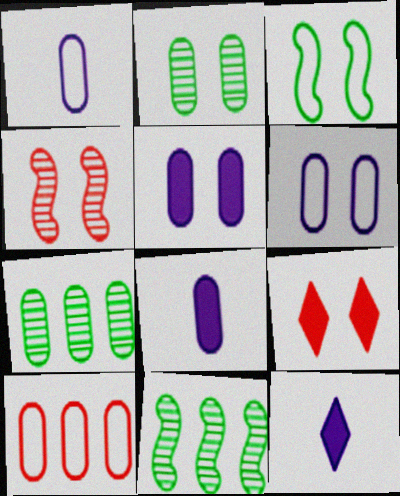[[1, 9, 11], 
[2, 8, 10]]